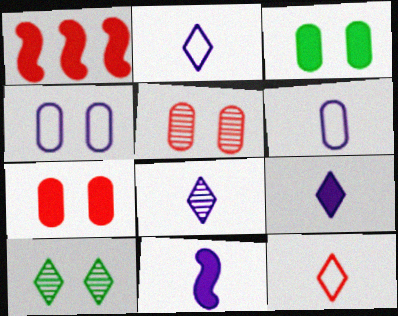[[1, 3, 9], 
[1, 5, 12], 
[1, 6, 10], 
[2, 8, 9], 
[3, 4, 5], 
[6, 8, 11]]